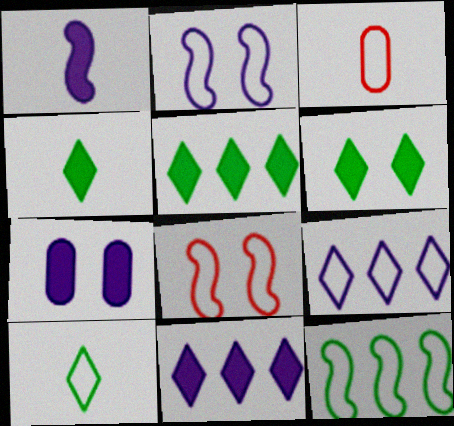[[1, 7, 11], 
[4, 5, 6]]